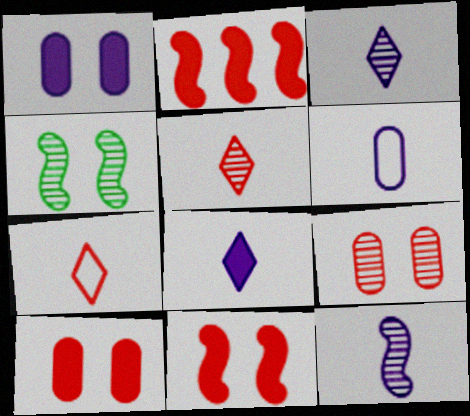[[2, 7, 9], 
[6, 8, 12]]